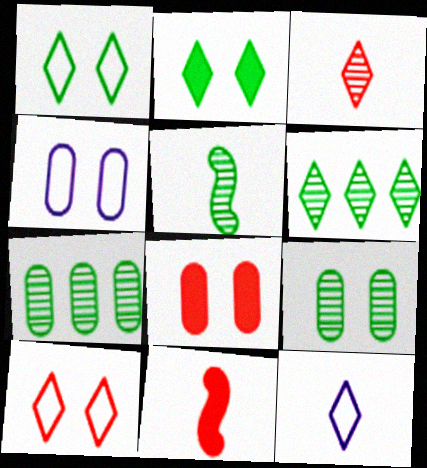[[4, 6, 11], 
[4, 8, 9], 
[5, 6, 9]]